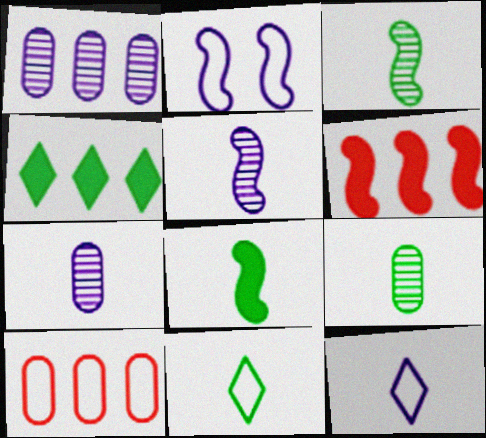[[2, 3, 6], 
[2, 10, 11], 
[8, 9, 11]]